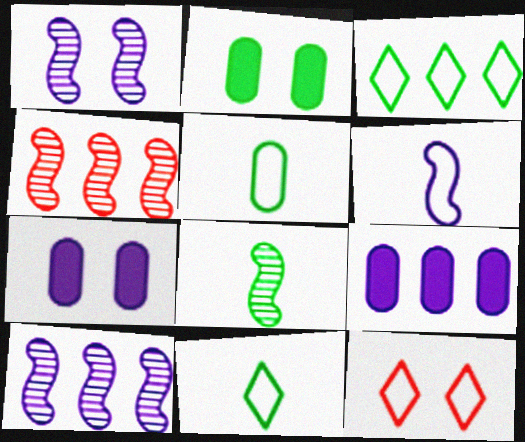[[1, 2, 12], 
[1, 4, 8], 
[2, 3, 8], 
[3, 4, 9], 
[4, 7, 11], 
[8, 9, 12]]